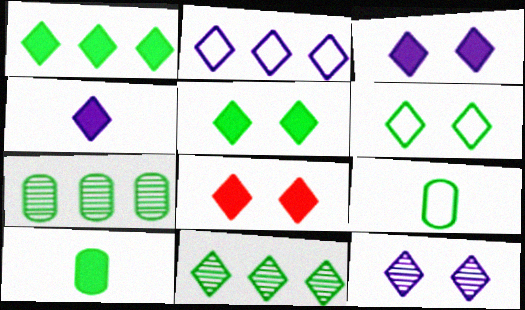[[1, 4, 8], 
[2, 4, 12], 
[3, 5, 8], 
[6, 8, 12]]